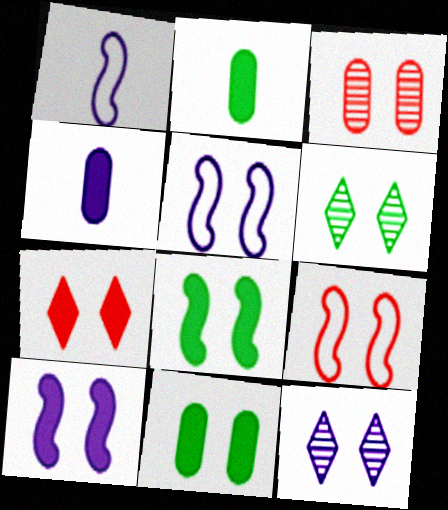[[3, 7, 9], 
[7, 10, 11], 
[9, 11, 12]]